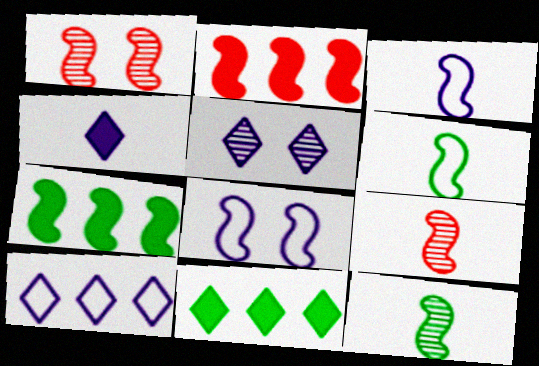[[1, 3, 7], 
[2, 8, 12], 
[4, 5, 10], 
[7, 8, 9]]